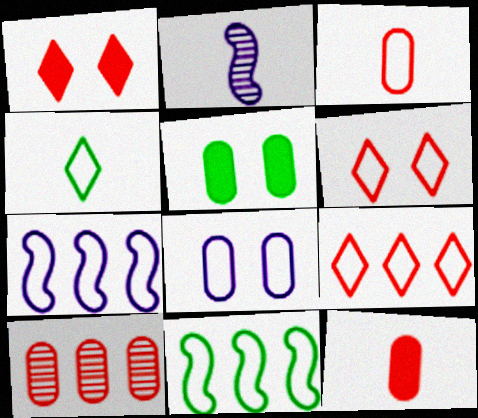[[2, 4, 12], 
[2, 5, 9]]